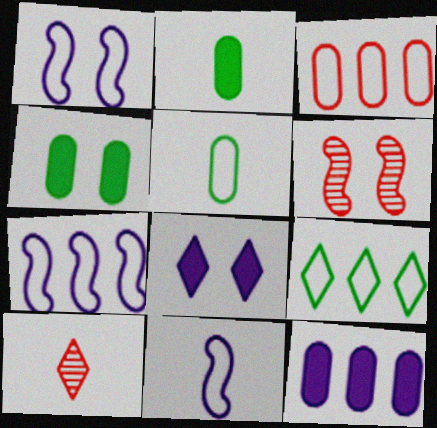[[1, 7, 11], 
[2, 10, 11], 
[3, 7, 9], 
[4, 7, 10], 
[8, 9, 10]]